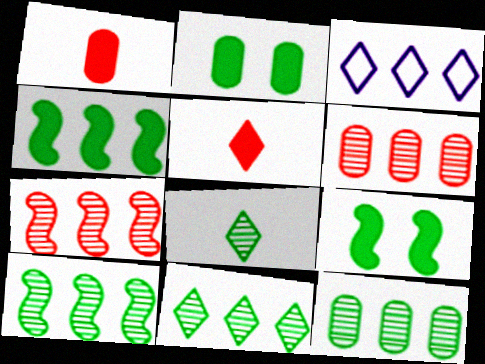[[3, 4, 6], 
[10, 11, 12]]